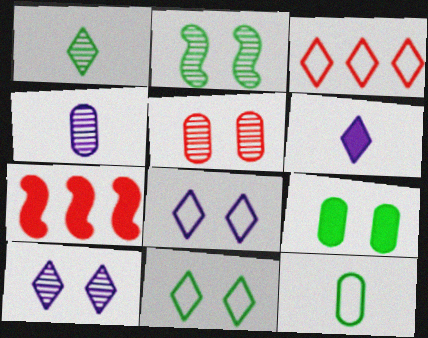[[2, 5, 10], 
[2, 9, 11], 
[4, 7, 11], 
[6, 7, 9], 
[7, 10, 12]]